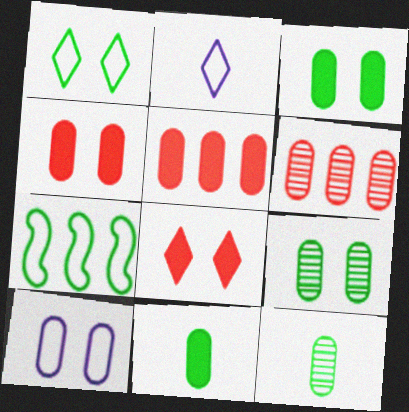[[4, 9, 10], 
[5, 10, 12], 
[6, 10, 11]]